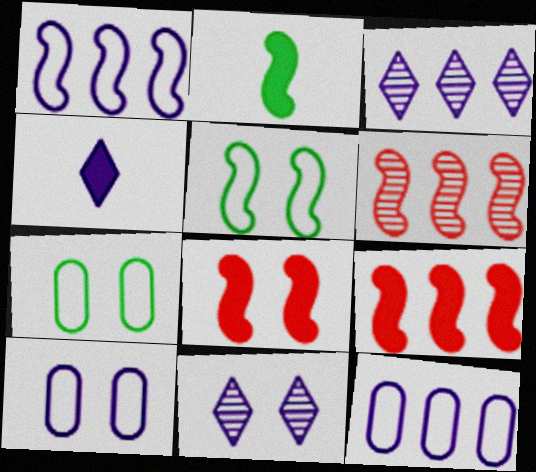[[4, 6, 7], 
[7, 8, 11]]